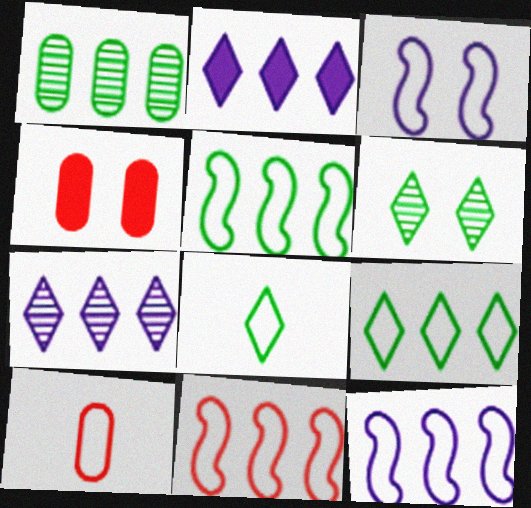[[1, 2, 11], 
[3, 4, 6], 
[3, 9, 10], 
[5, 11, 12]]